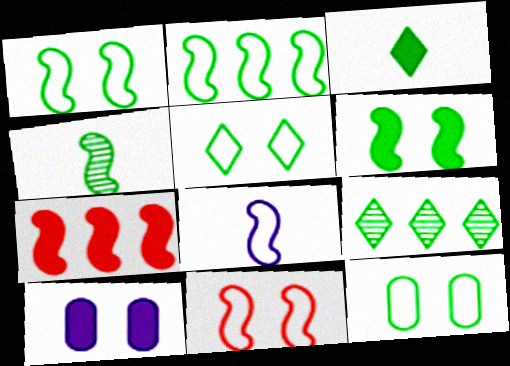[[1, 5, 12], 
[2, 4, 6], 
[2, 8, 11], 
[3, 5, 9], 
[3, 7, 10]]